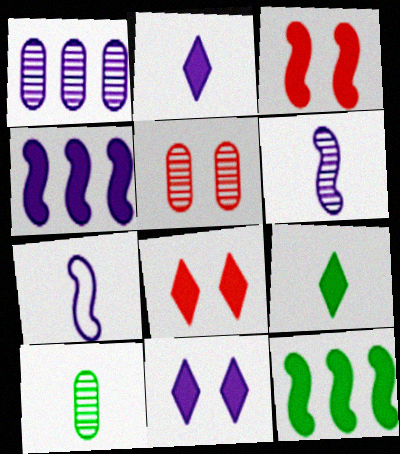[[1, 5, 10], 
[1, 7, 11]]